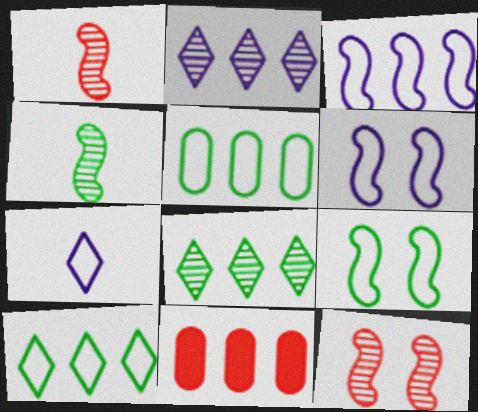[[3, 8, 11]]